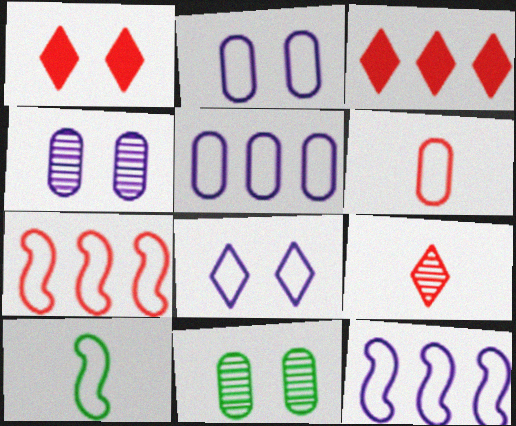[[3, 4, 10]]